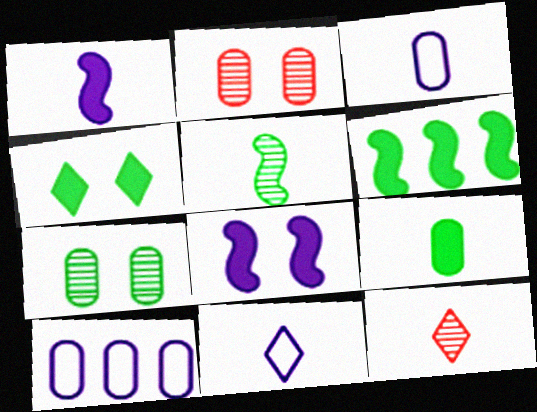[[2, 6, 11], 
[2, 9, 10], 
[4, 6, 9]]